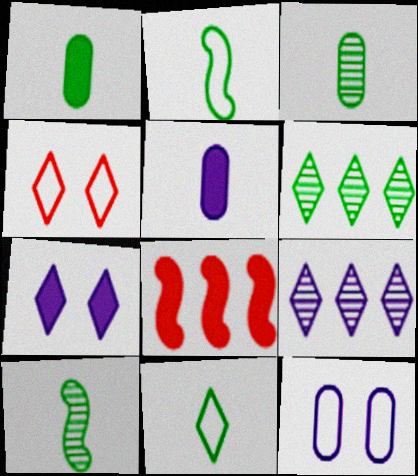[[1, 7, 8], 
[1, 10, 11]]